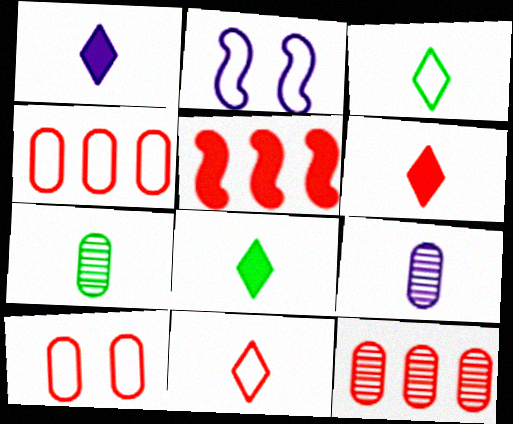[[1, 6, 8], 
[2, 3, 4], 
[2, 8, 12]]